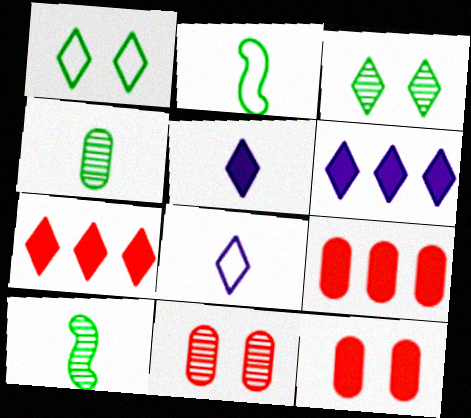[[2, 6, 11], 
[3, 7, 8]]